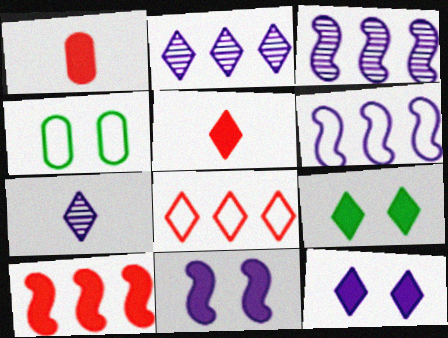[[3, 4, 5], 
[4, 7, 10], 
[7, 8, 9]]